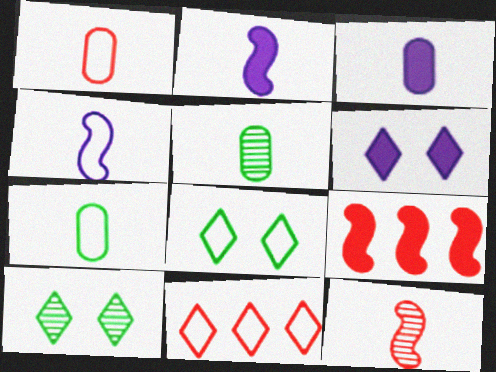[[1, 3, 5]]